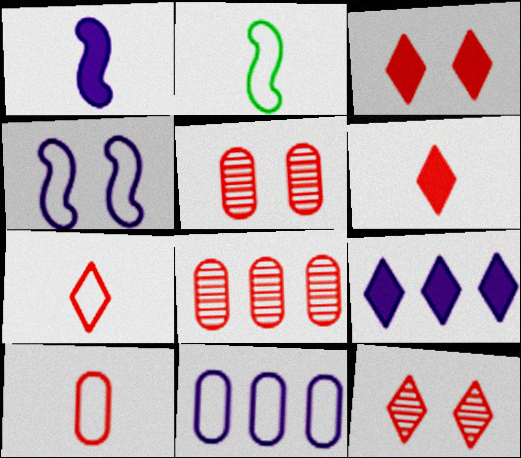[[2, 5, 9]]